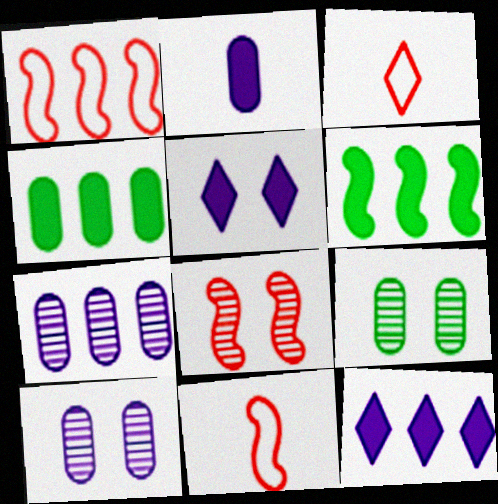[[3, 6, 10], 
[9, 11, 12]]